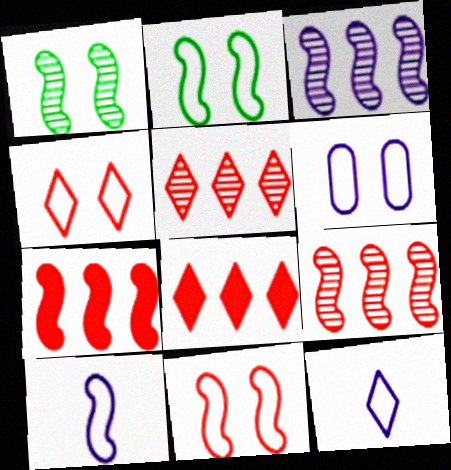[[1, 7, 10], 
[2, 4, 6]]